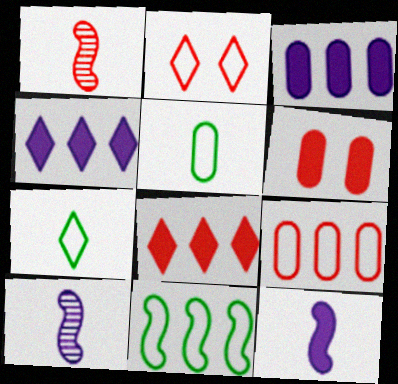[]